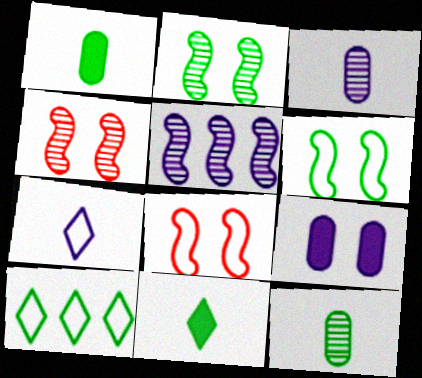[[1, 2, 10], 
[5, 7, 9]]